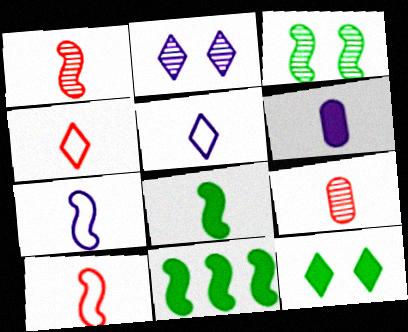[[1, 7, 8], 
[5, 8, 9]]